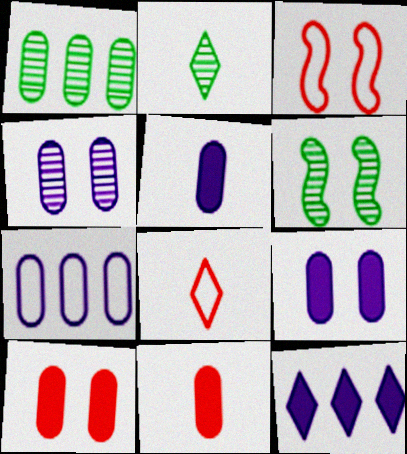[[1, 2, 6], 
[4, 5, 7]]